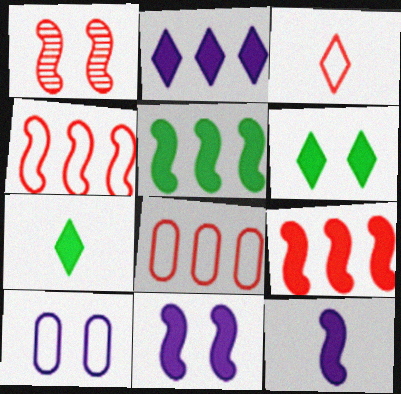[[1, 6, 10]]